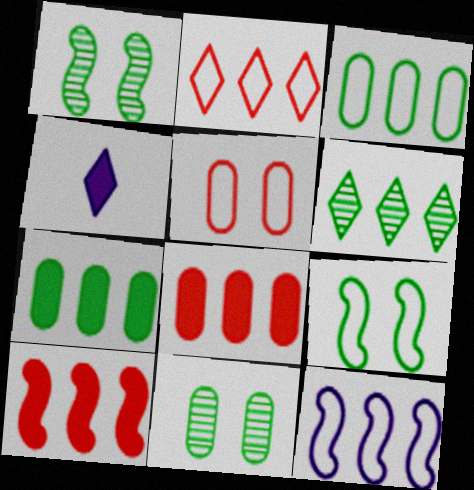[[2, 3, 12], 
[6, 8, 12]]